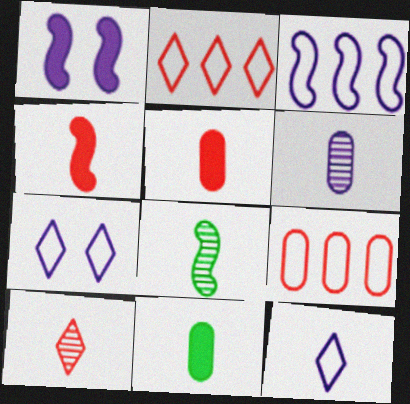[[5, 8, 12], 
[6, 8, 10]]